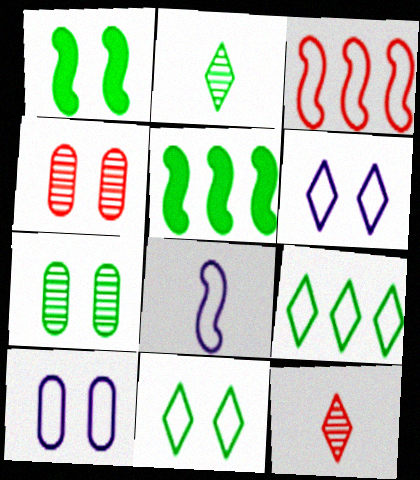[[1, 4, 6], 
[1, 7, 11], 
[5, 10, 12]]